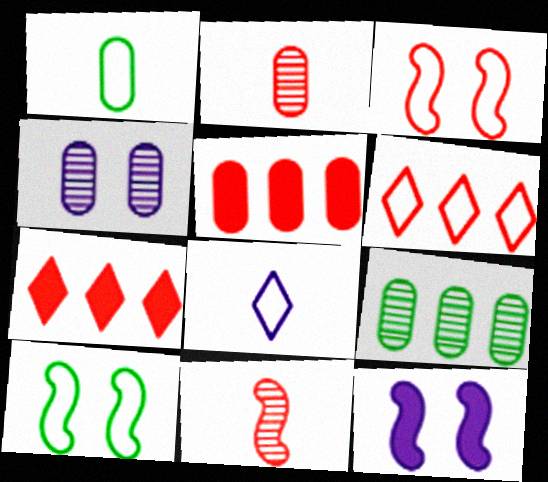[[1, 4, 5], 
[2, 3, 7], 
[2, 4, 9]]